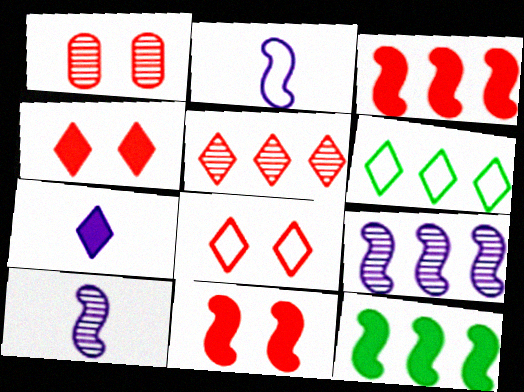[[1, 8, 11]]